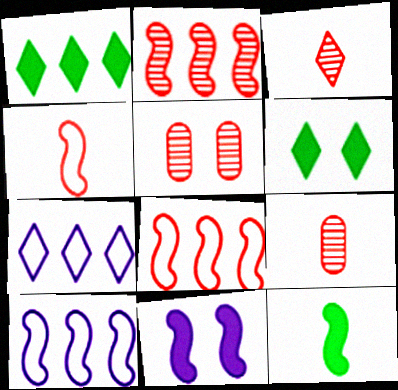[[2, 3, 5], 
[3, 6, 7], 
[5, 7, 12], 
[6, 9, 10]]